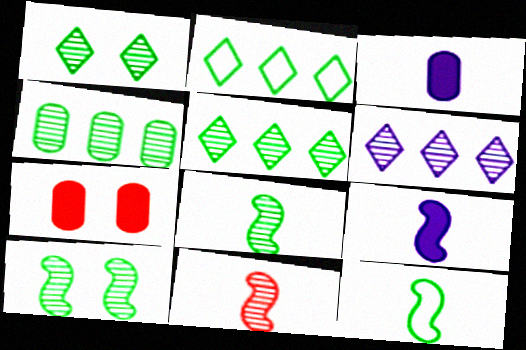[[1, 4, 8], 
[6, 7, 12], 
[9, 11, 12]]